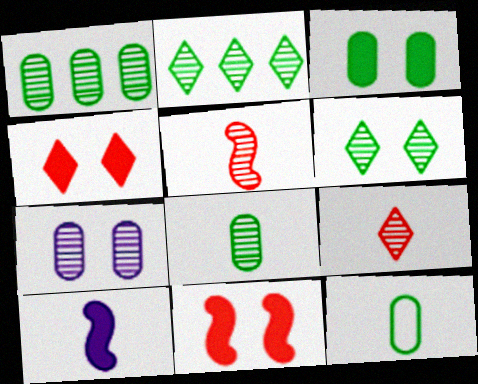[[1, 3, 12], 
[2, 5, 7], 
[9, 10, 12]]